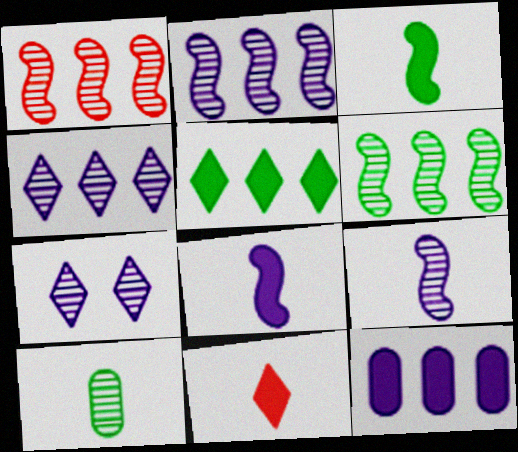[[1, 2, 6], 
[1, 7, 10]]